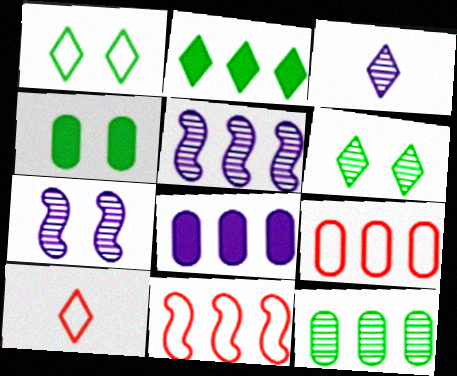[[2, 5, 9], 
[3, 4, 11], 
[4, 5, 10], 
[8, 9, 12]]